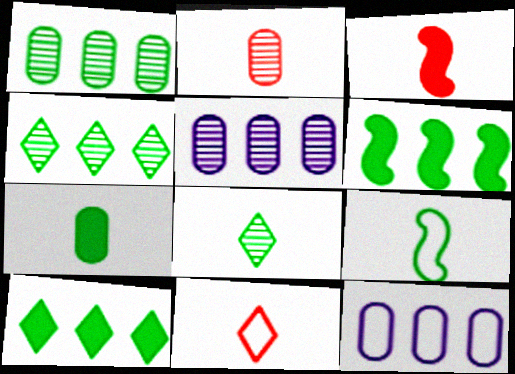[[2, 3, 11], 
[7, 8, 9]]